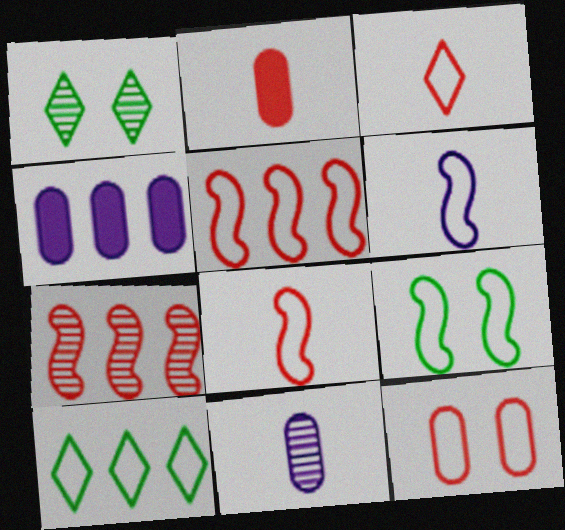[[1, 4, 8], 
[1, 7, 11], 
[3, 5, 12], 
[4, 7, 10], 
[5, 6, 9], 
[6, 10, 12]]